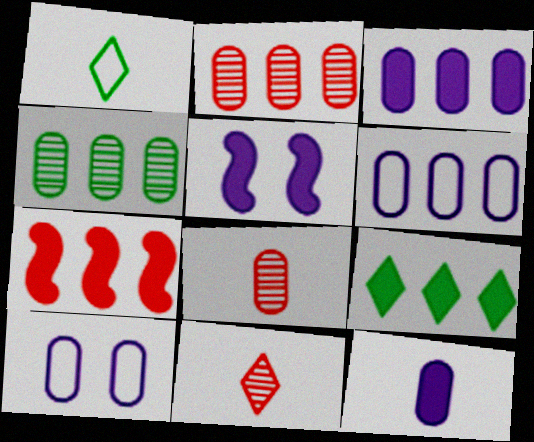[[1, 2, 5], 
[3, 7, 9]]